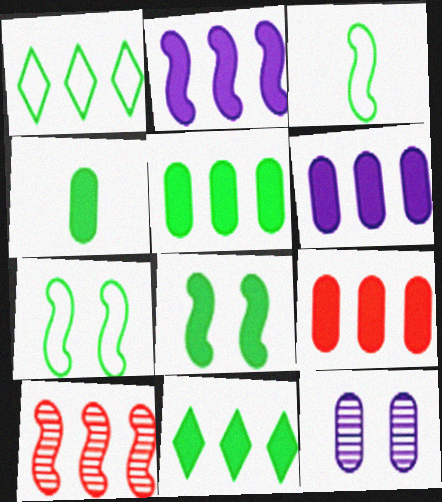[[1, 6, 10], 
[2, 9, 11], 
[4, 8, 11], 
[5, 6, 9]]